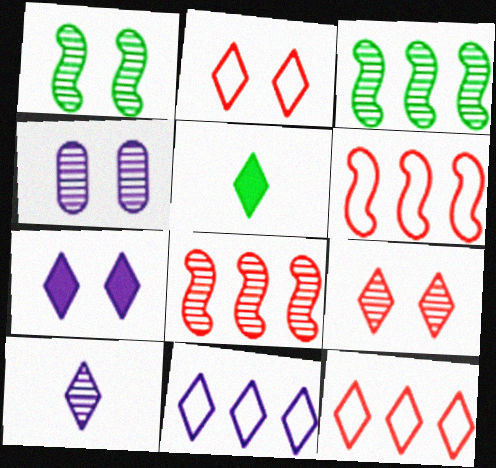[[1, 4, 9], 
[4, 5, 6], 
[5, 9, 11], 
[7, 10, 11]]